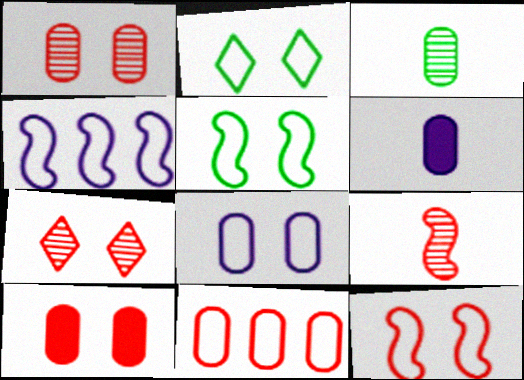[[2, 8, 12], 
[7, 10, 12]]